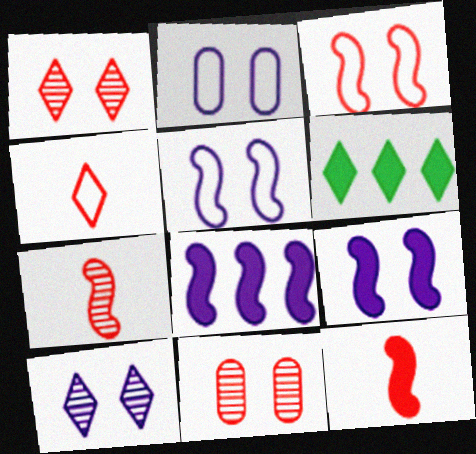[[2, 6, 7], 
[2, 9, 10], 
[4, 6, 10]]